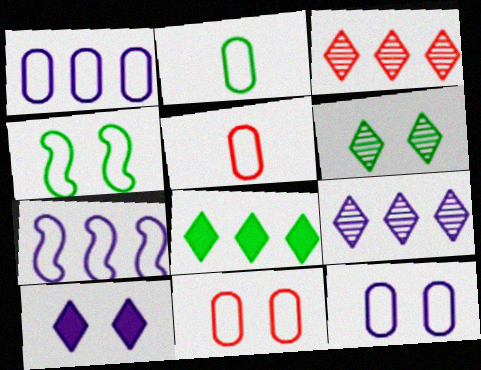[[1, 2, 11]]